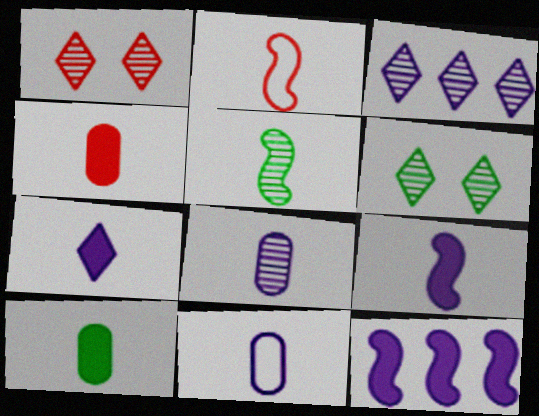[[2, 5, 9]]